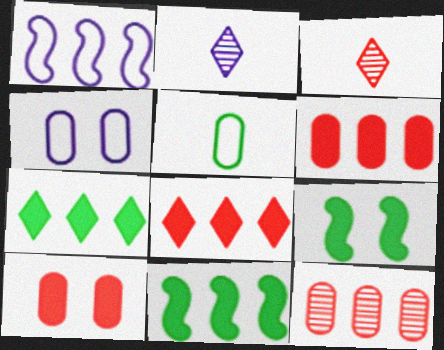[[1, 7, 12], 
[3, 4, 11]]